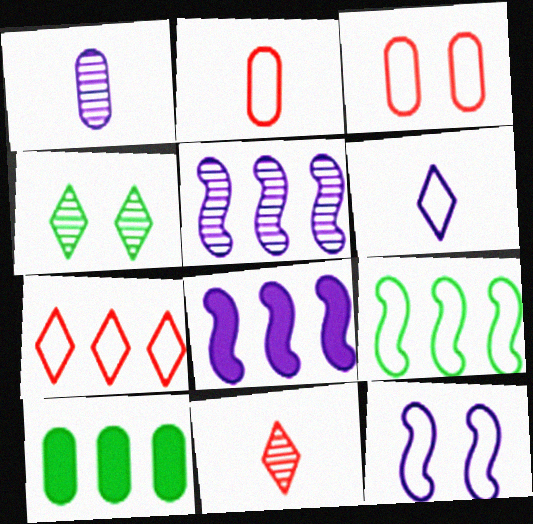[[1, 3, 10], 
[2, 4, 8], 
[3, 6, 9], 
[5, 7, 10], 
[10, 11, 12]]